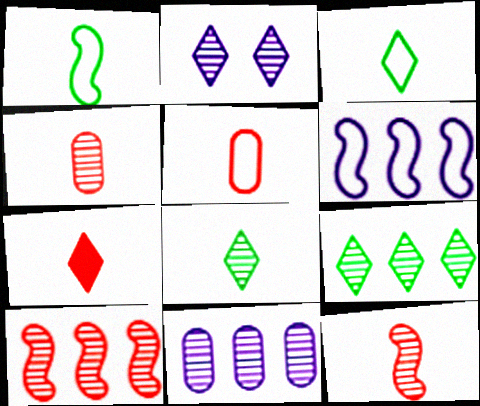[[5, 7, 12], 
[9, 10, 11]]